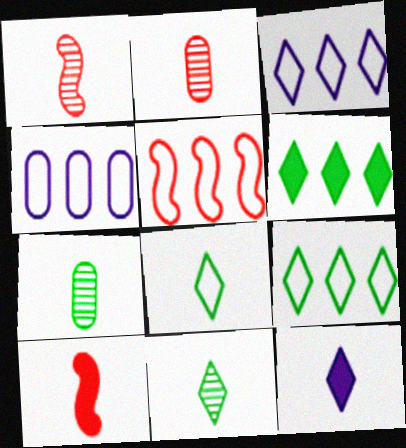[[4, 5, 9]]